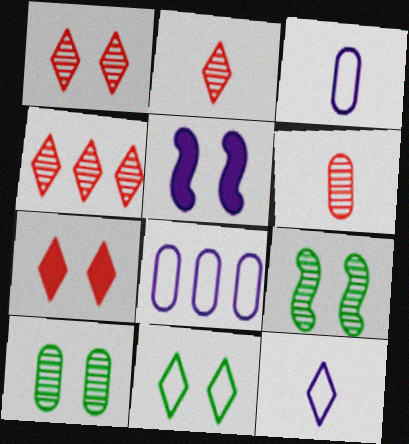[[1, 2, 4]]